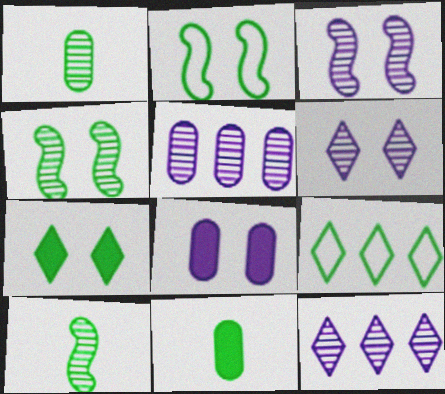[[4, 9, 11]]